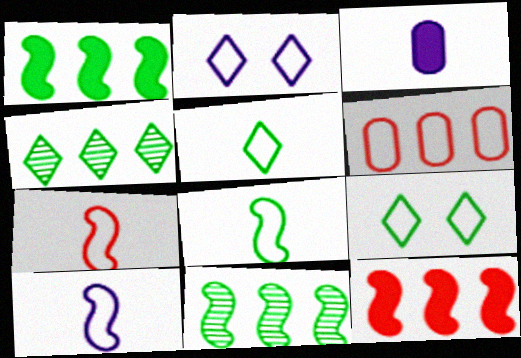[[2, 6, 8], 
[6, 9, 10], 
[7, 8, 10]]